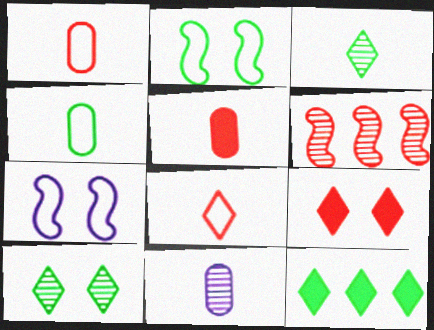[[1, 6, 9], 
[4, 5, 11], 
[6, 10, 11]]